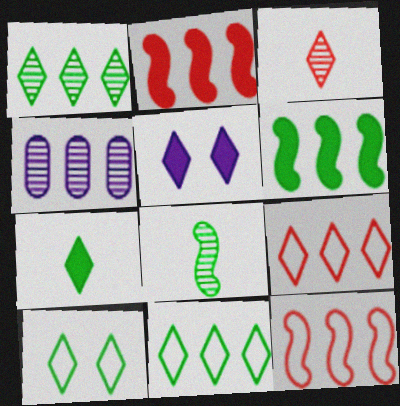[[1, 7, 10], 
[2, 4, 11], 
[3, 5, 11], 
[4, 6, 9]]